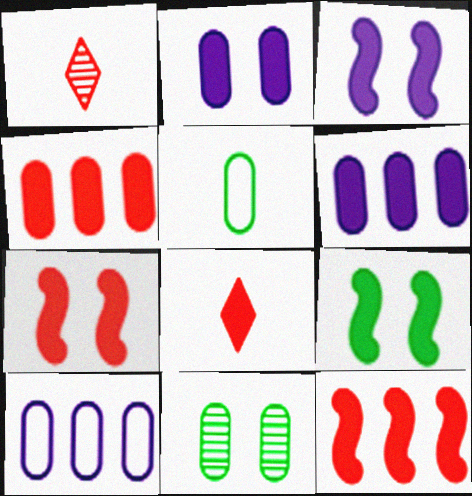[[1, 9, 10], 
[3, 7, 9], 
[4, 7, 8], 
[6, 8, 9]]